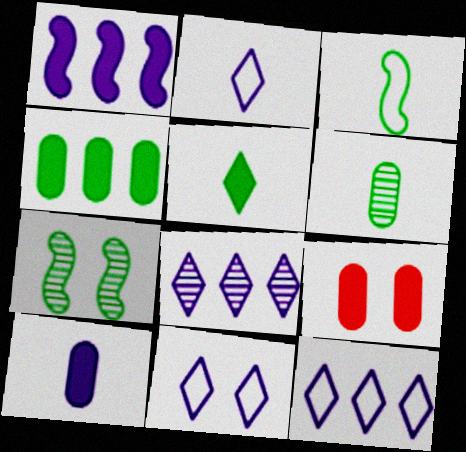[[1, 5, 9], 
[2, 11, 12], 
[3, 5, 6], 
[3, 8, 9], 
[4, 9, 10], 
[7, 9, 11]]